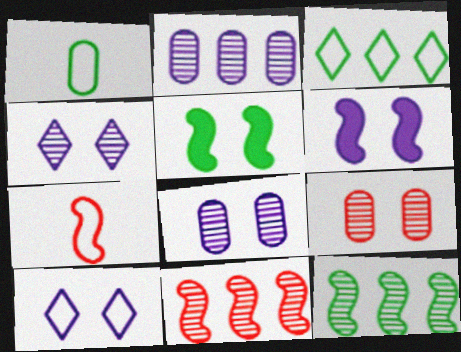[[5, 9, 10], 
[6, 7, 12], 
[6, 8, 10]]